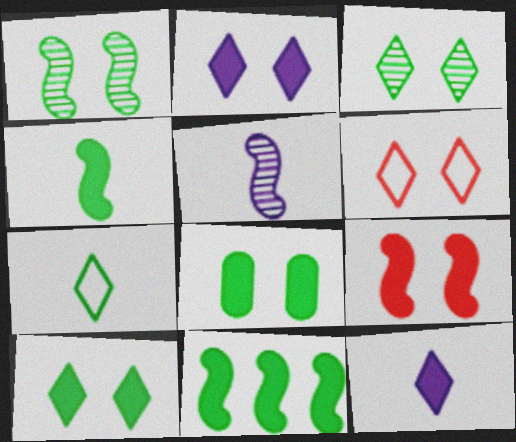[[2, 3, 6], 
[2, 8, 9]]